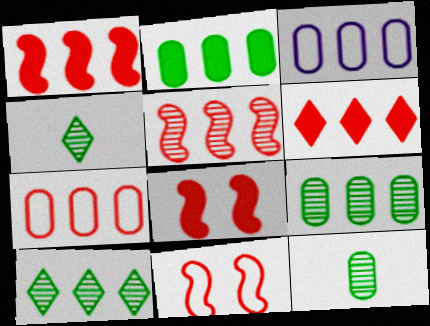[[1, 3, 10], 
[3, 4, 8], 
[5, 6, 7]]